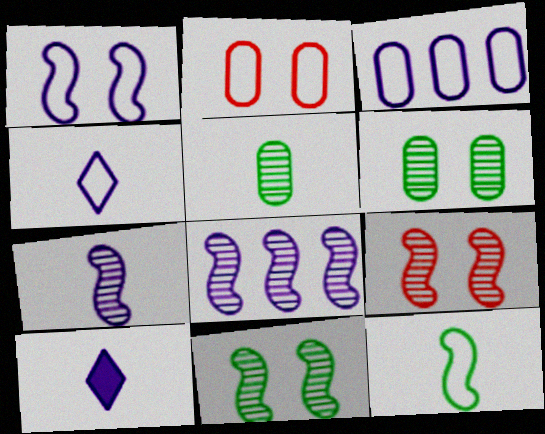[[1, 3, 4]]